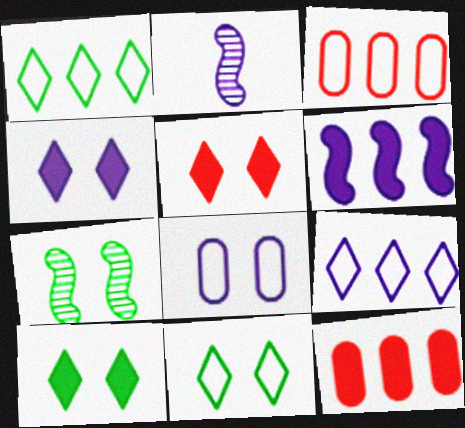[[2, 3, 10], 
[2, 11, 12], 
[4, 5, 10], 
[5, 7, 8]]